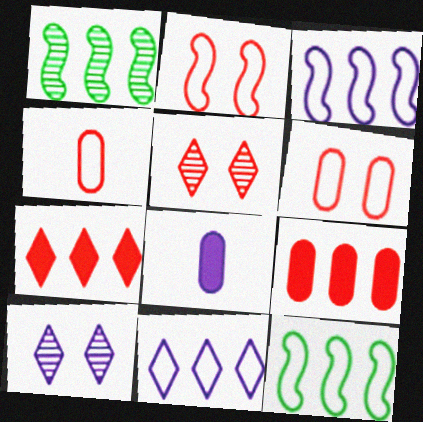[[1, 9, 11], 
[3, 8, 10], 
[5, 8, 12]]